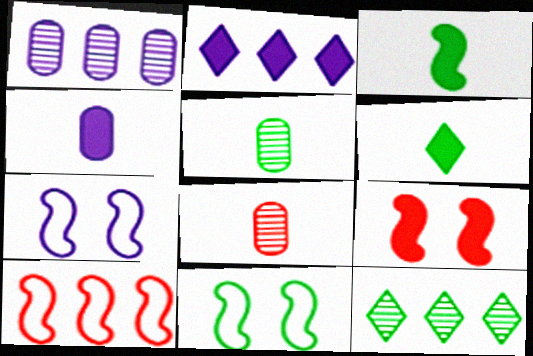[[2, 8, 11]]